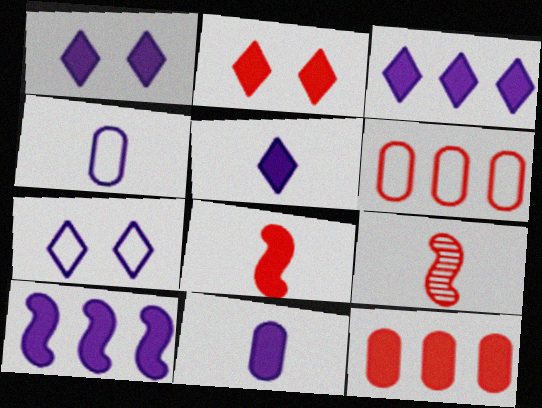[[1, 3, 5], 
[1, 10, 11], 
[2, 6, 9], 
[2, 8, 12]]